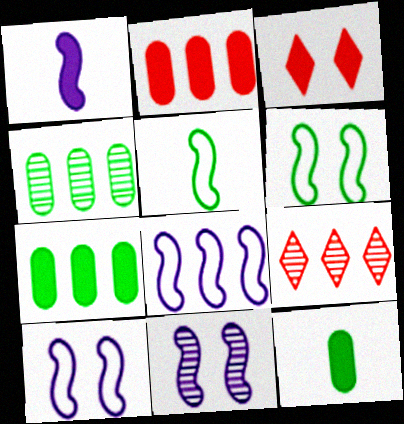[[1, 3, 7], 
[1, 8, 11], 
[7, 8, 9], 
[9, 10, 12]]